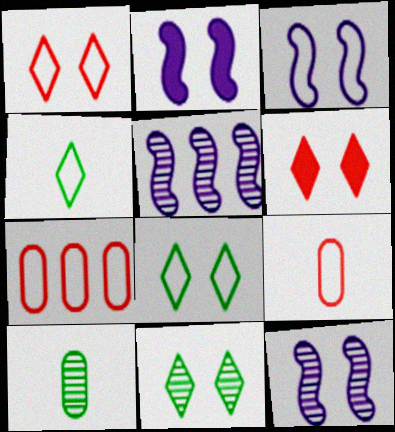[[2, 3, 12], 
[3, 4, 7]]